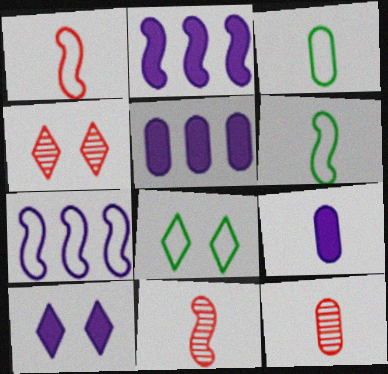[[2, 3, 4], 
[2, 8, 12], 
[2, 9, 10], 
[3, 9, 12], 
[4, 5, 6], 
[4, 8, 10], 
[5, 8, 11]]